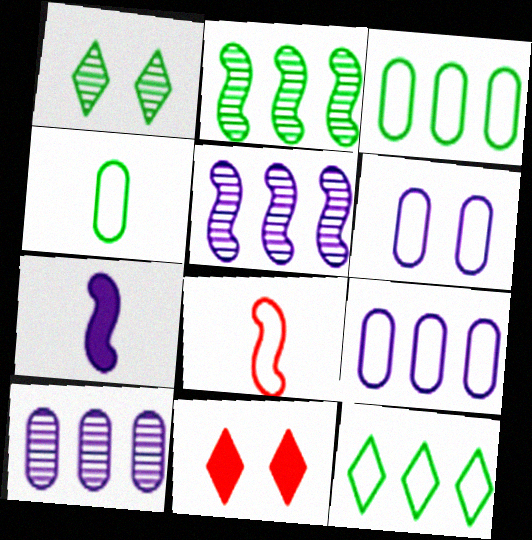[[4, 5, 11], 
[6, 8, 12]]